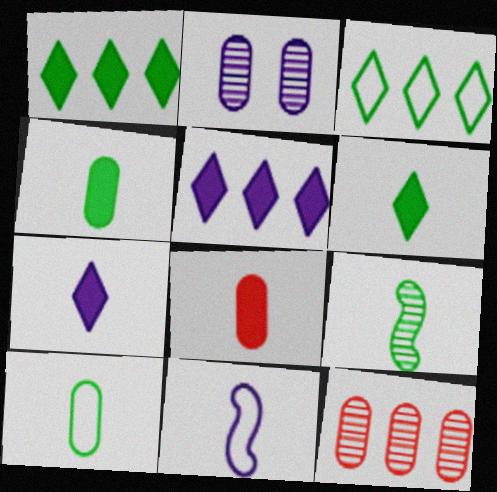[[2, 5, 11], 
[6, 9, 10]]